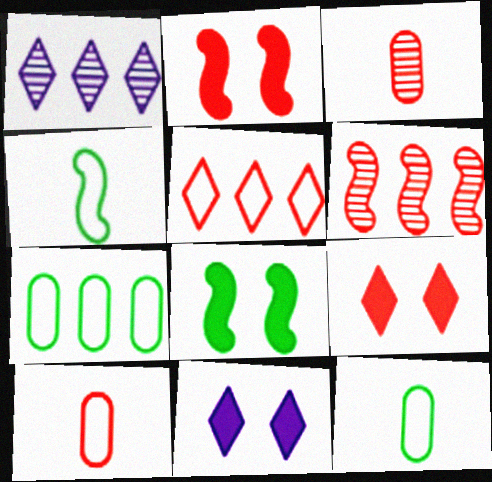[[1, 2, 12], 
[1, 8, 10], 
[2, 3, 5], 
[6, 9, 10], 
[6, 11, 12]]